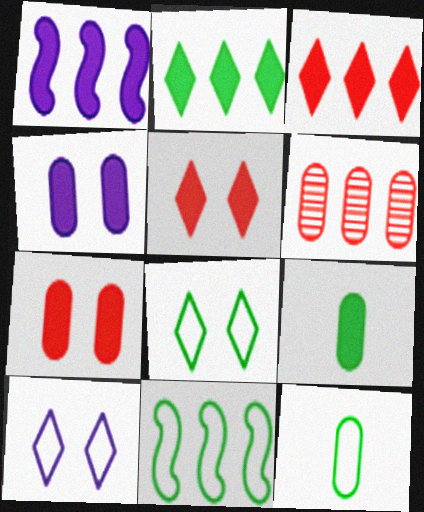[[1, 5, 9], 
[4, 6, 12], 
[8, 11, 12]]